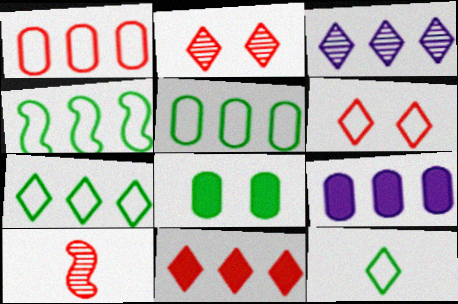[[3, 7, 11], 
[4, 5, 7]]